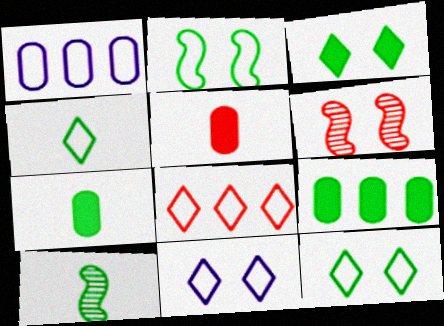[[4, 7, 10], 
[4, 8, 11], 
[5, 6, 8], 
[9, 10, 12]]